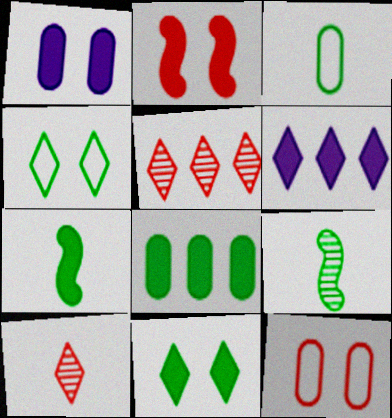[[1, 2, 11], 
[4, 6, 10], 
[4, 8, 9], 
[6, 9, 12], 
[7, 8, 11]]